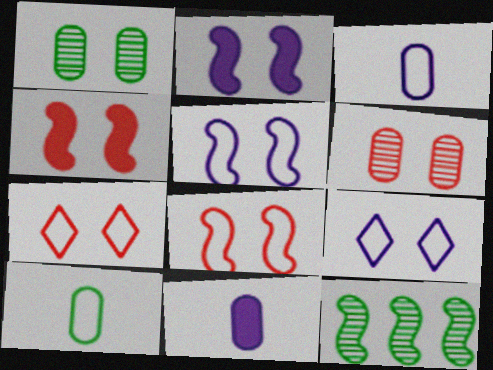[[1, 2, 7], 
[1, 4, 9], 
[4, 6, 7], 
[7, 11, 12]]